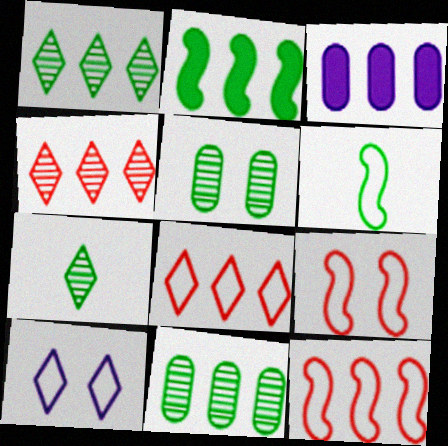[[1, 3, 12], 
[3, 7, 9]]